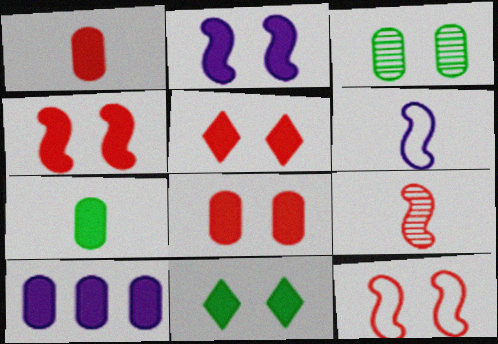[[2, 8, 11], 
[4, 5, 8], 
[7, 8, 10]]